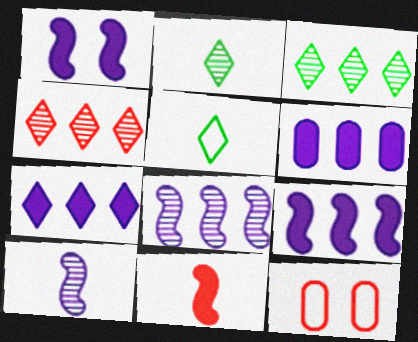[[2, 9, 12], 
[4, 11, 12], 
[6, 7, 9]]